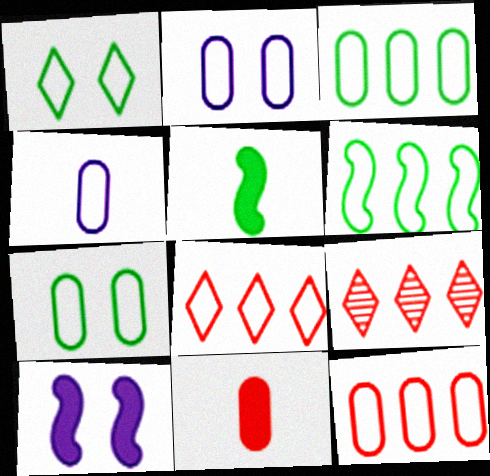[[2, 5, 9], 
[4, 7, 12]]